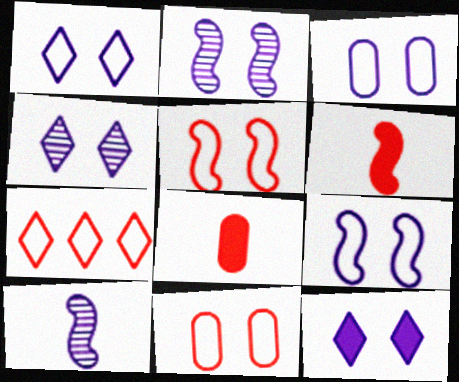[[1, 3, 9], 
[1, 4, 12], 
[2, 3, 12]]